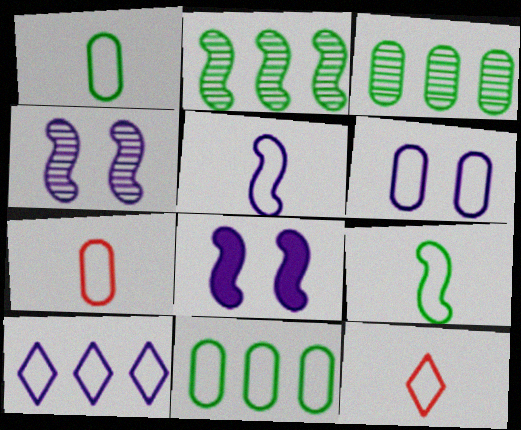[[1, 5, 12], 
[3, 8, 12], 
[5, 6, 10], 
[6, 7, 11]]